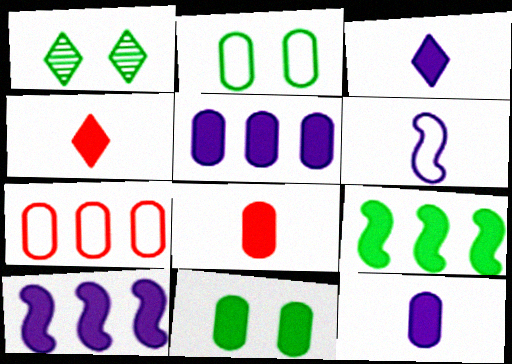[[4, 10, 11], 
[5, 8, 11]]